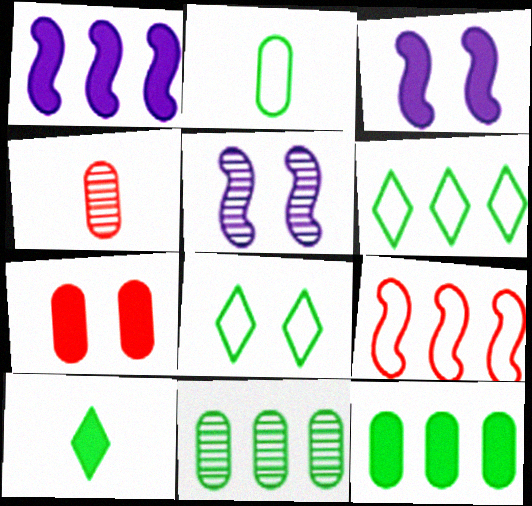[[1, 4, 8], 
[1, 7, 10], 
[3, 4, 6], 
[5, 7, 8]]